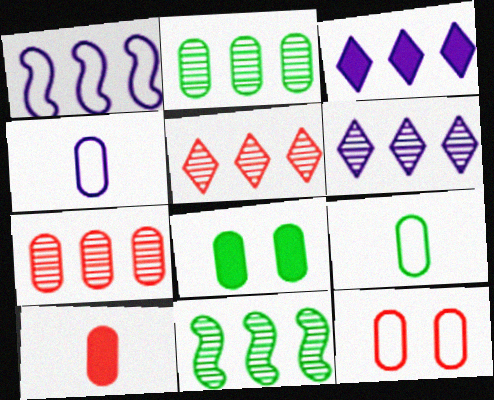[[2, 8, 9], 
[4, 7, 8], 
[6, 7, 11], 
[7, 10, 12]]